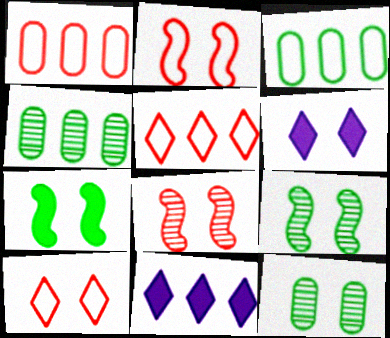[[2, 6, 12]]